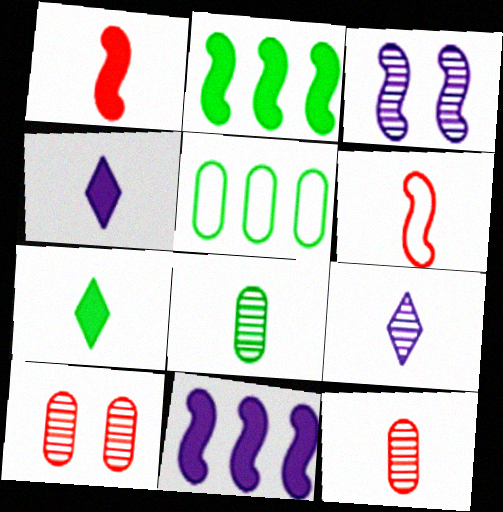[[2, 3, 6], 
[4, 6, 8]]